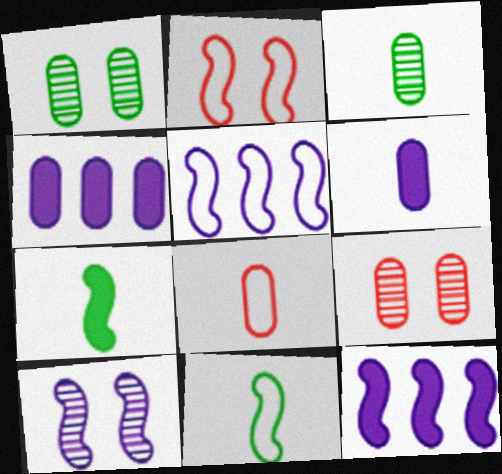[[1, 4, 8], 
[2, 5, 11], 
[3, 6, 8]]